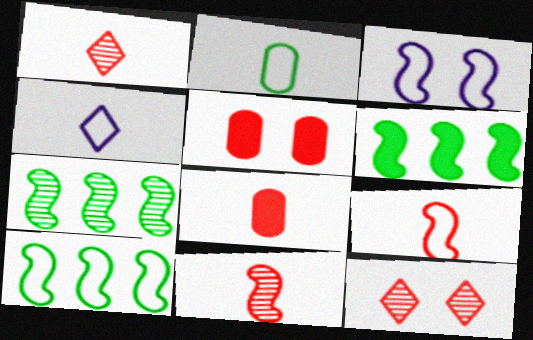[[1, 8, 9], 
[2, 4, 9], 
[3, 6, 11], 
[3, 9, 10], 
[4, 5, 7], 
[6, 7, 10]]